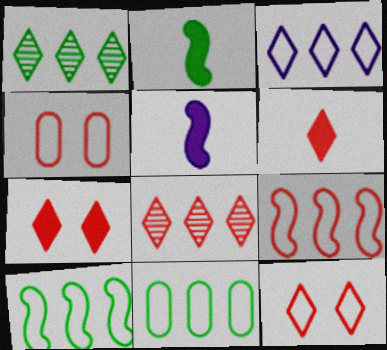[[1, 4, 5], 
[3, 9, 11], 
[6, 8, 12]]